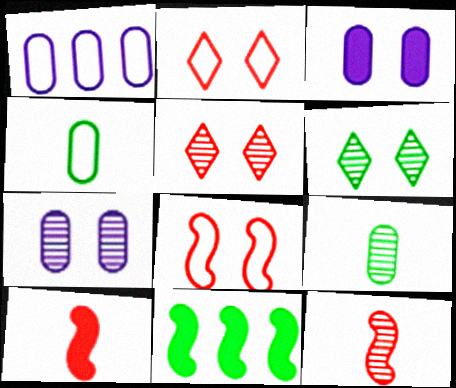[[1, 6, 10], 
[3, 6, 8], 
[4, 6, 11]]